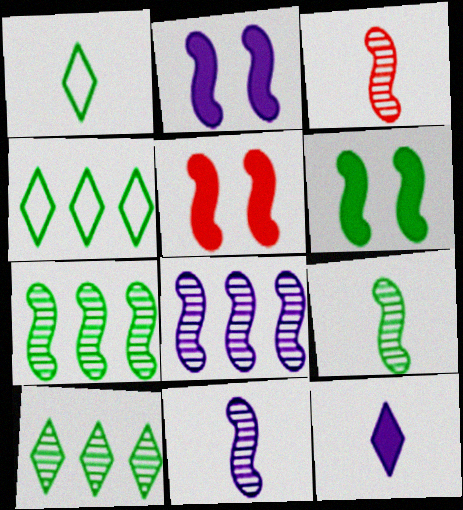[[2, 5, 6], 
[3, 9, 11]]